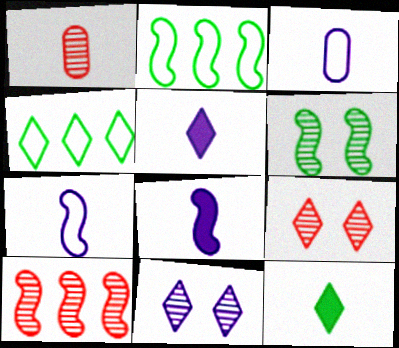[[1, 7, 12], 
[1, 9, 10], 
[4, 5, 9]]